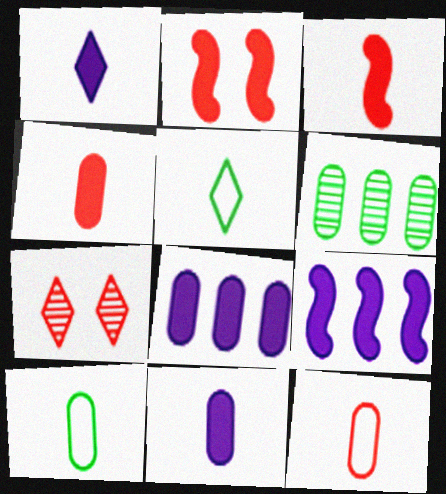[[7, 9, 10]]